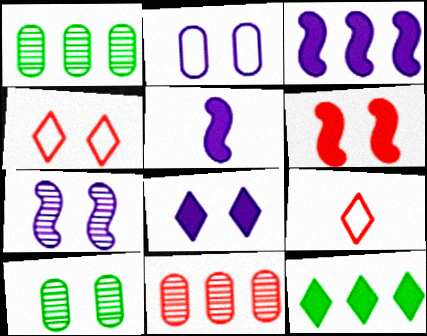[[1, 4, 5], 
[2, 7, 8], 
[3, 9, 10], 
[6, 9, 11]]